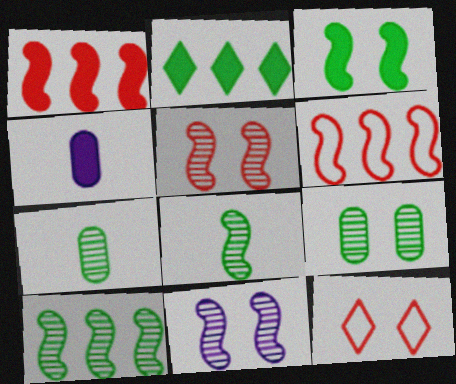[[4, 10, 12]]